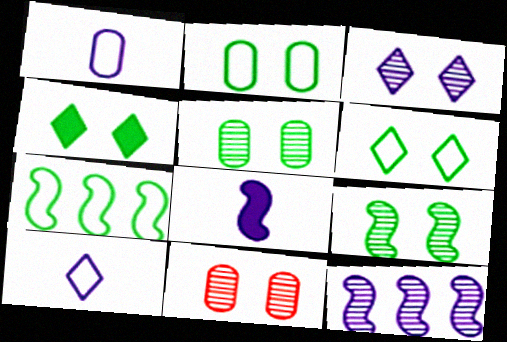[[2, 4, 9], 
[3, 9, 11]]